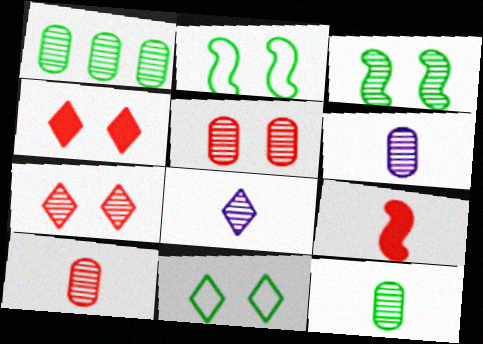[[1, 5, 6], 
[6, 10, 12]]